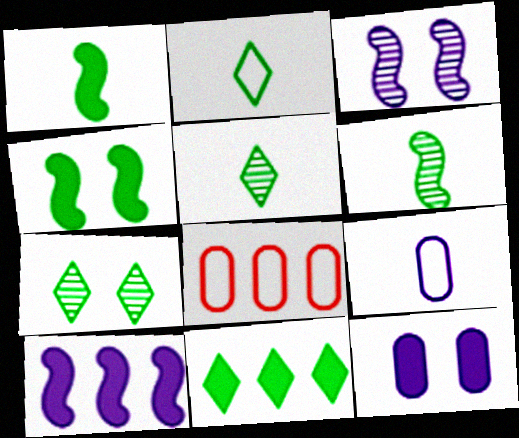[[2, 7, 11]]